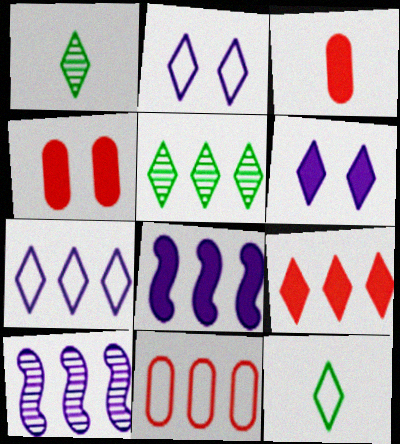[[1, 2, 9], 
[4, 10, 12], 
[5, 7, 9], 
[5, 8, 11]]